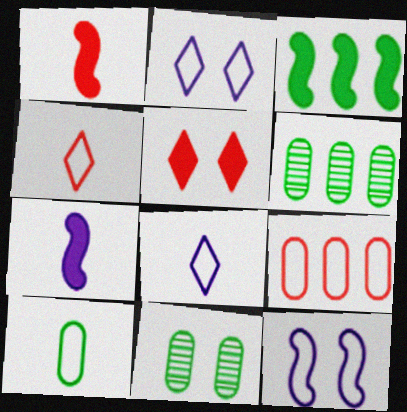[[1, 2, 6], 
[5, 11, 12]]